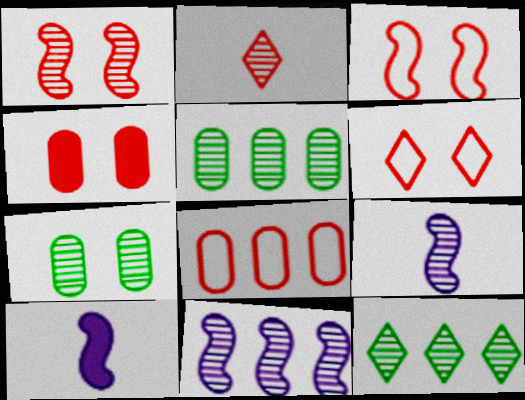[[1, 4, 6], 
[2, 7, 11], 
[5, 6, 10]]